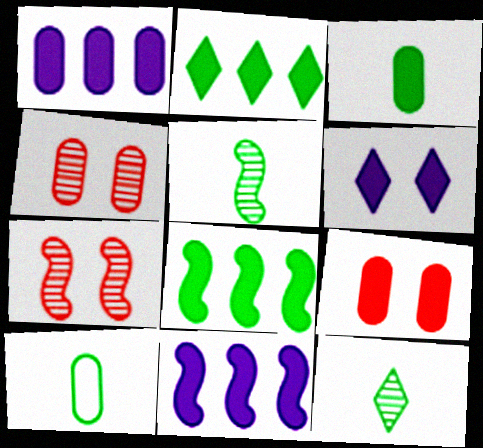[[1, 3, 9], 
[1, 4, 10]]